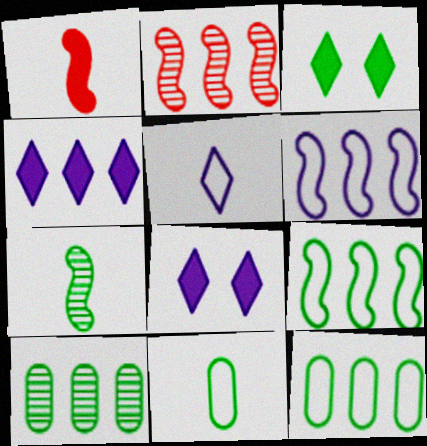[[2, 4, 12], 
[2, 8, 11], 
[3, 7, 12]]